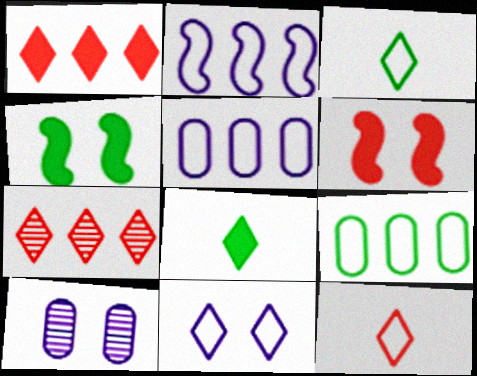[[7, 8, 11]]